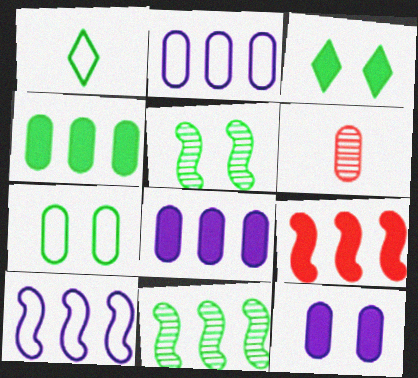[[1, 4, 5], 
[3, 5, 7], 
[3, 6, 10], 
[6, 7, 8], 
[9, 10, 11]]